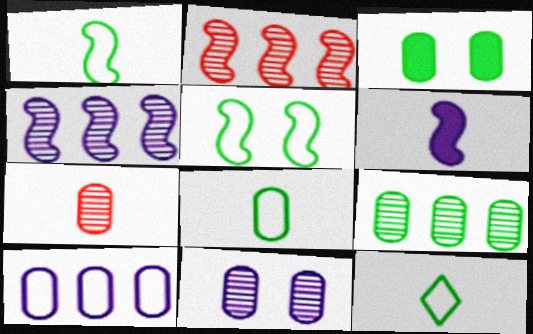[[1, 8, 12], 
[2, 5, 6], 
[3, 7, 10], 
[3, 8, 9], 
[6, 7, 12], 
[7, 9, 11]]